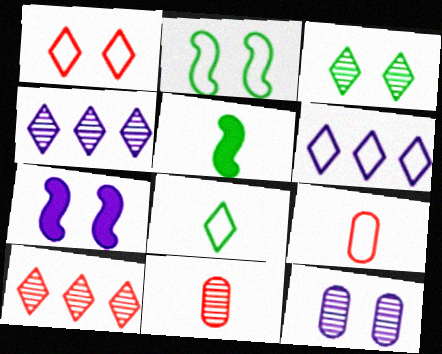[[1, 6, 8], 
[2, 6, 9]]